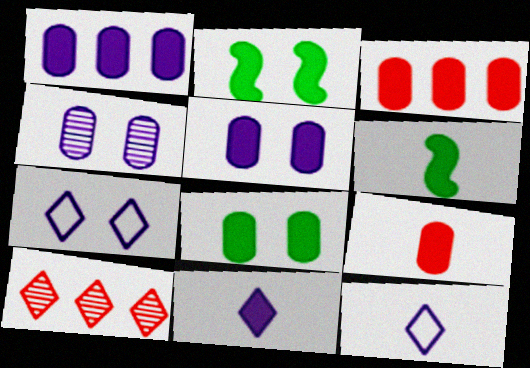[[1, 8, 9], 
[2, 3, 11], 
[6, 9, 11]]